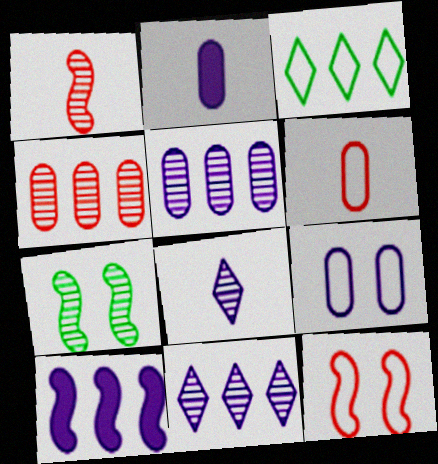[[2, 5, 9], 
[3, 4, 10], 
[4, 7, 8], 
[8, 9, 10]]